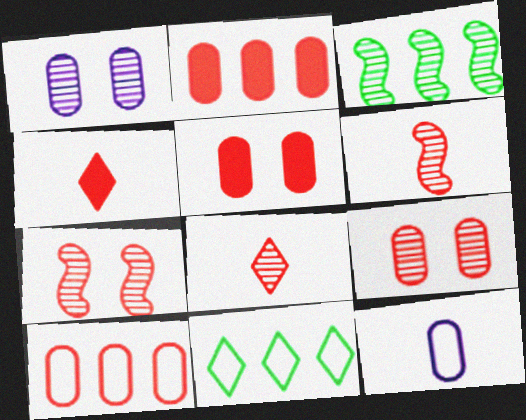[[1, 3, 8], 
[4, 7, 10]]